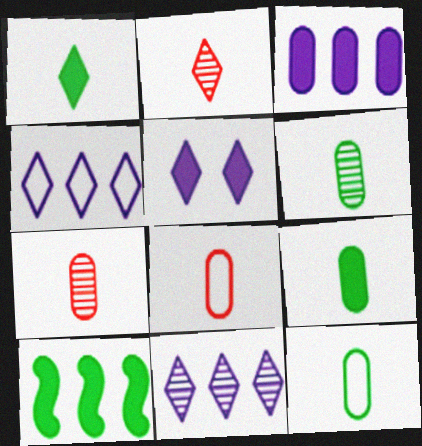[[6, 9, 12]]